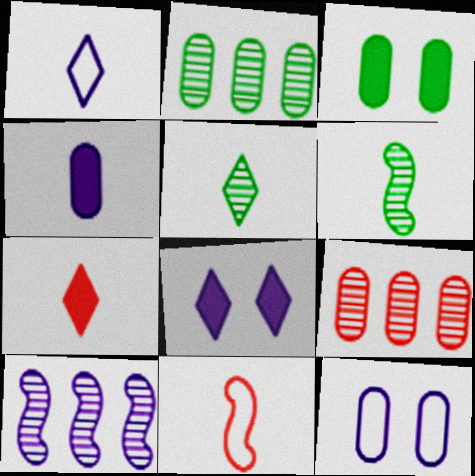[[1, 5, 7], 
[2, 8, 11], 
[4, 5, 11]]